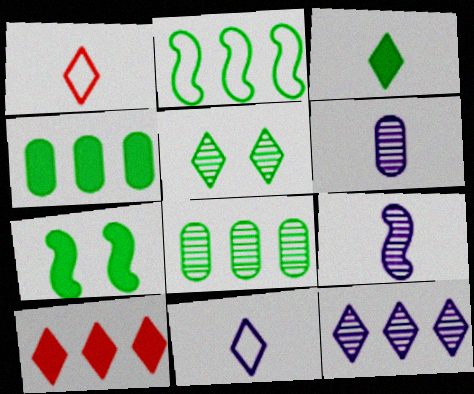[[3, 4, 7], 
[5, 10, 11]]